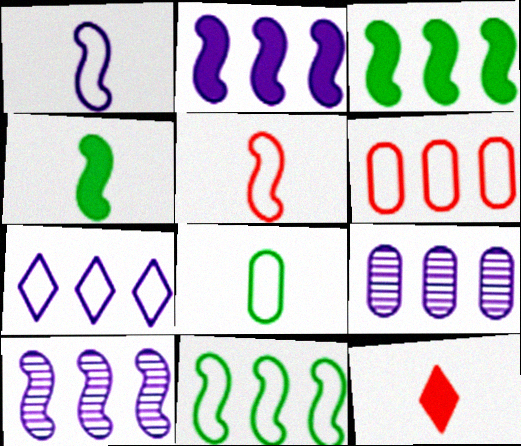[[2, 7, 9], 
[6, 7, 11]]